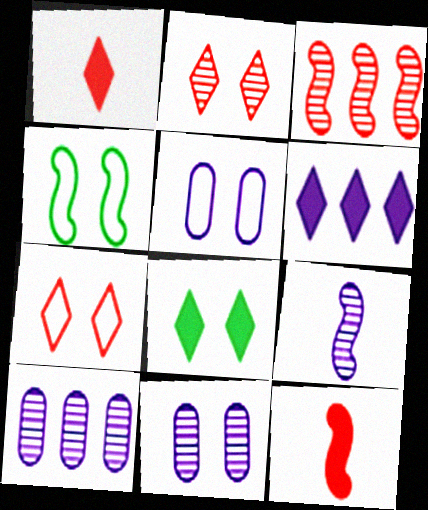[[1, 4, 10], 
[1, 6, 8], 
[4, 5, 7], 
[5, 6, 9]]